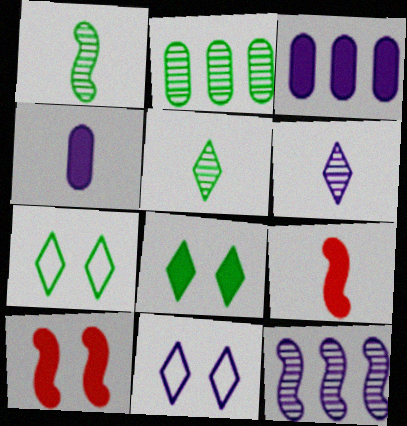[[2, 9, 11], 
[3, 8, 9], 
[4, 11, 12]]